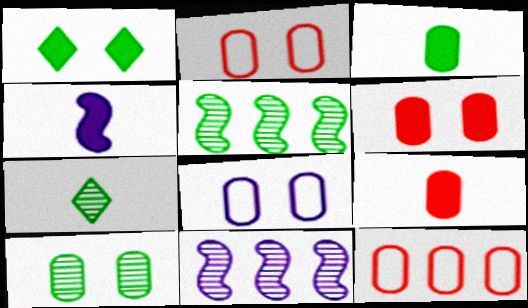[[5, 7, 10], 
[6, 8, 10]]